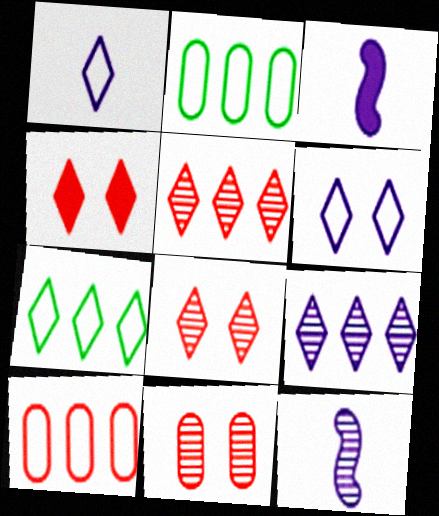[[2, 3, 8], 
[2, 4, 12], 
[3, 7, 11]]